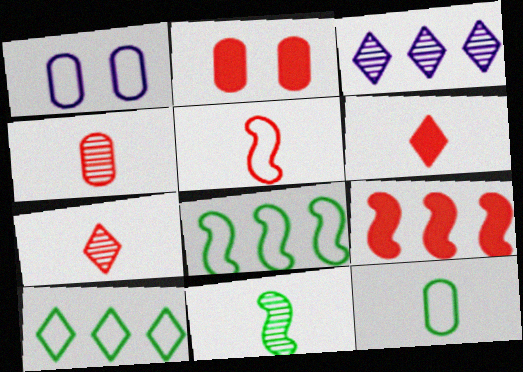[[1, 5, 10], 
[2, 6, 9], 
[4, 5, 6]]